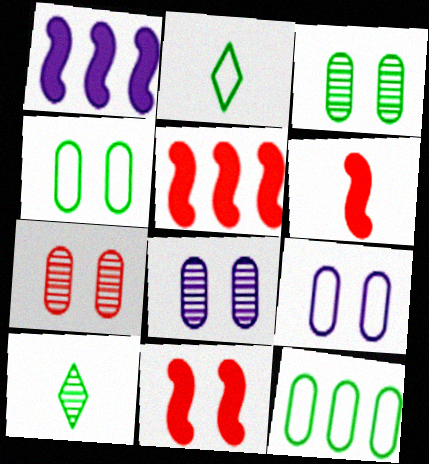[[1, 2, 7], 
[2, 5, 8], 
[3, 7, 8], 
[5, 6, 11], 
[5, 9, 10]]